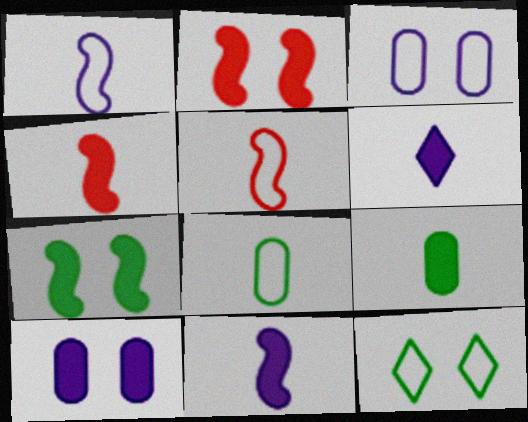[[4, 6, 9]]